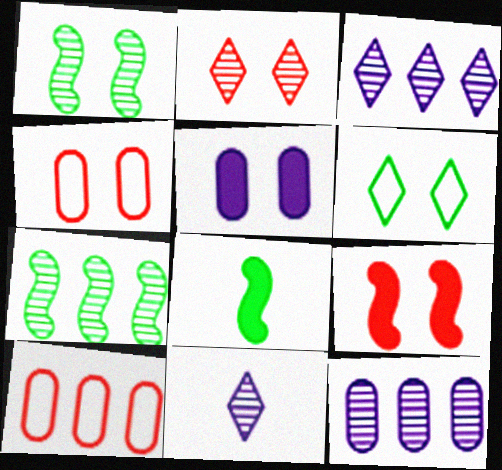[[2, 4, 9], 
[3, 4, 8]]